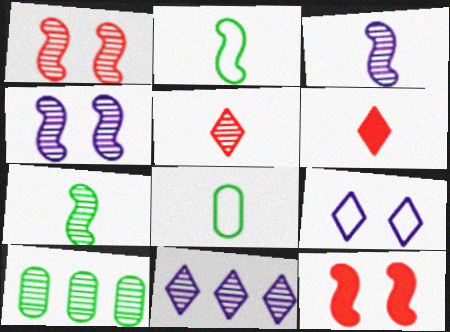[[3, 6, 8], 
[4, 5, 10], 
[8, 11, 12]]